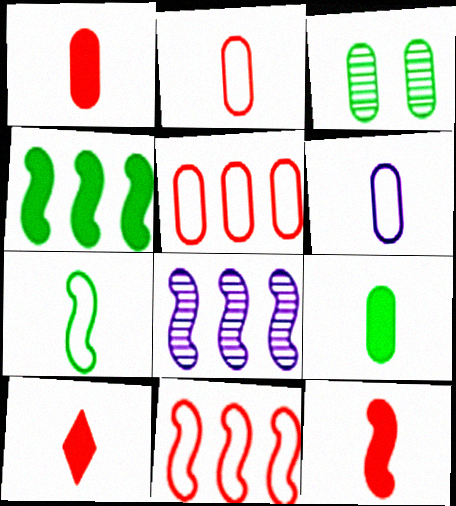[[1, 10, 12], 
[4, 8, 11]]